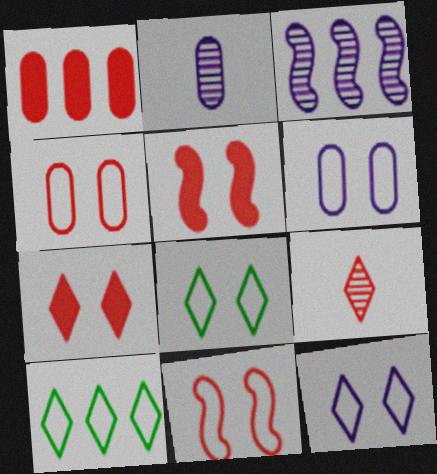[[1, 3, 10], 
[1, 9, 11], 
[2, 5, 10], 
[6, 8, 11]]